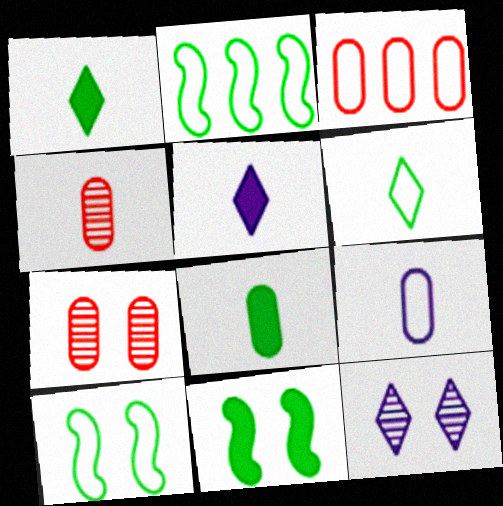[[2, 5, 7], 
[4, 8, 9]]